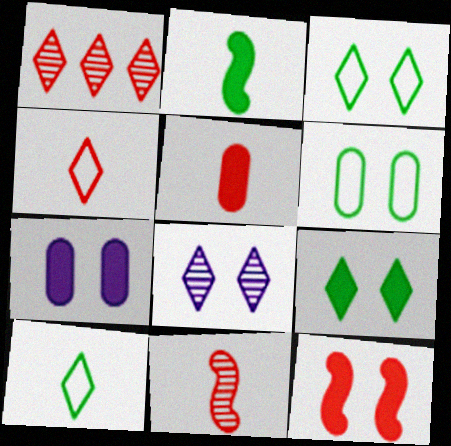[[4, 5, 11], 
[6, 8, 12], 
[7, 9, 12]]